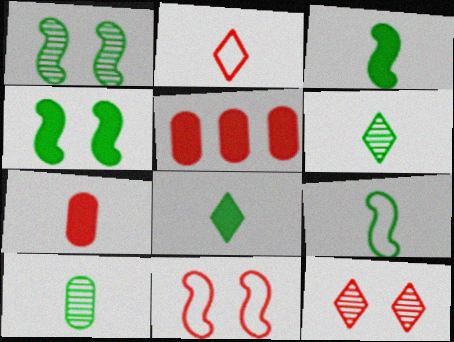[[8, 9, 10]]